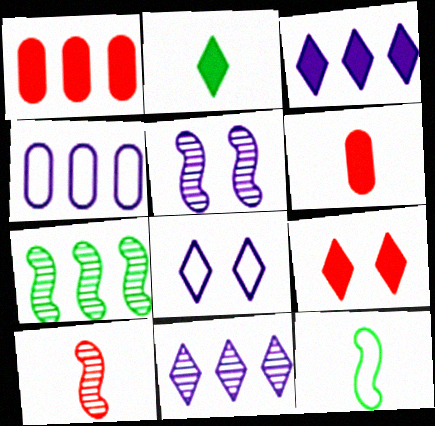[[2, 3, 9], 
[5, 7, 10], 
[6, 7, 8]]